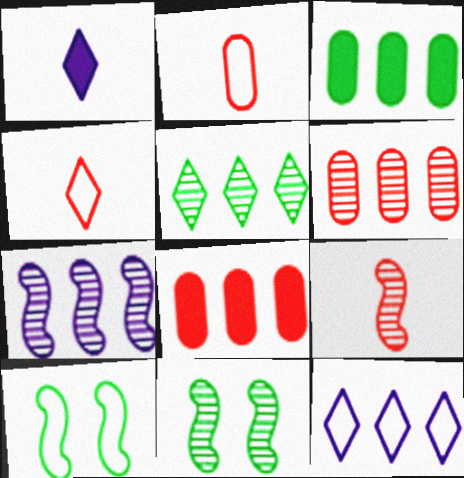[[1, 6, 10], 
[2, 10, 12], 
[5, 6, 7], 
[7, 9, 11]]